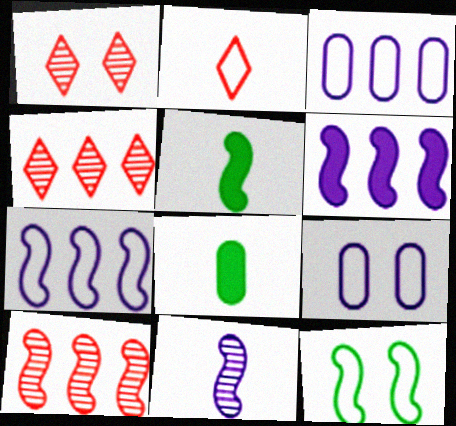[[1, 3, 5], 
[1, 7, 8], 
[2, 3, 12], 
[2, 8, 11], 
[4, 5, 9]]